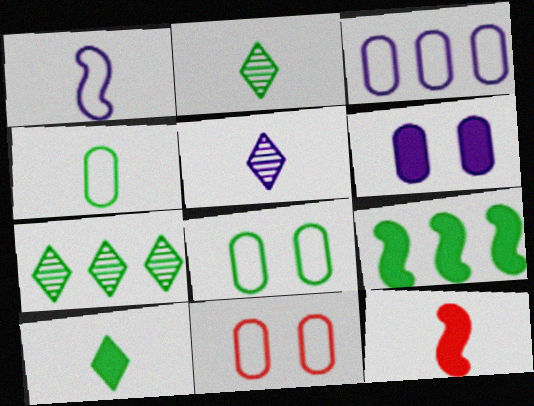[[2, 8, 9], 
[3, 4, 11], 
[4, 5, 12], 
[5, 9, 11]]